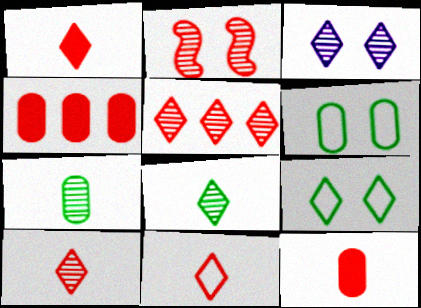[[1, 10, 11], 
[2, 4, 11], 
[3, 5, 8]]